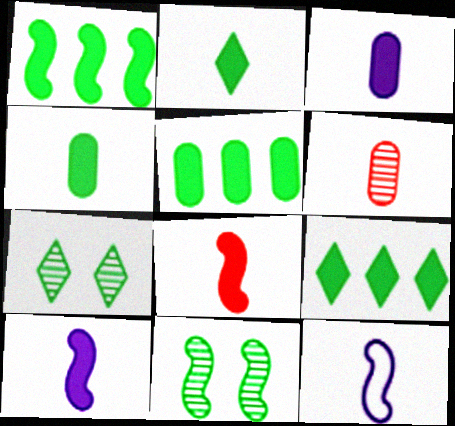[[1, 5, 9], 
[2, 3, 8], 
[2, 6, 12]]